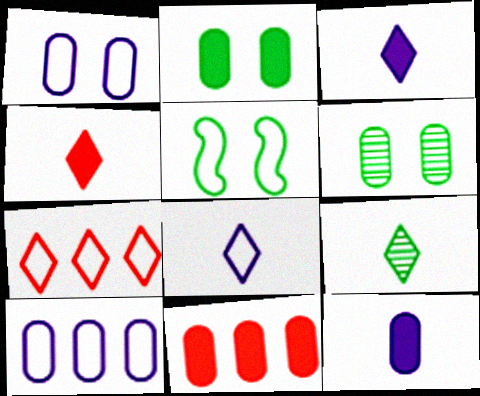[[2, 11, 12], 
[4, 8, 9]]